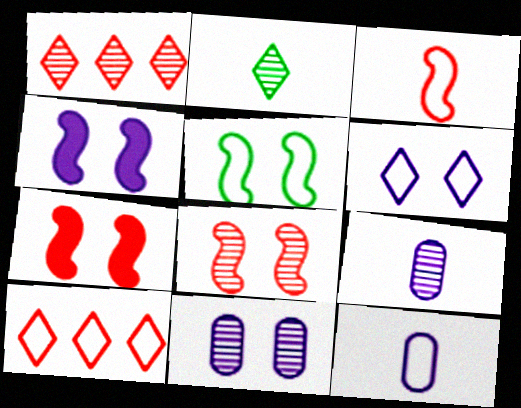[[4, 5, 8], 
[4, 6, 11], 
[5, 10, 12]]